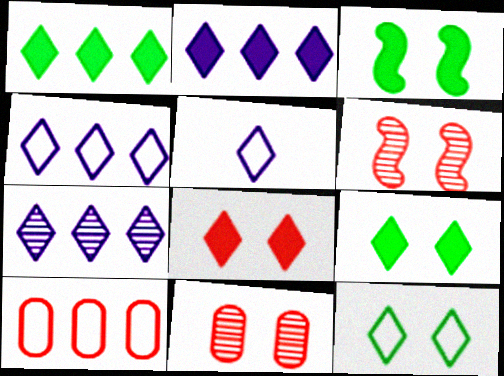[[2, 4, 7]]